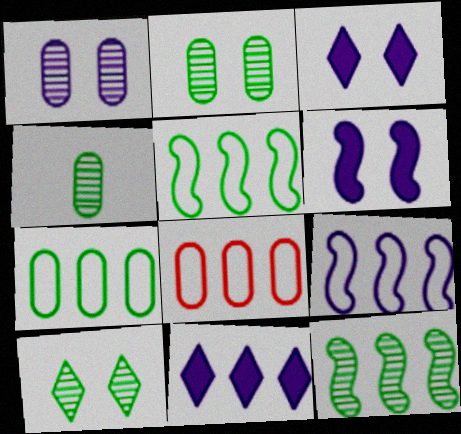[[4, 10, 12], 
[8, 11, 12]]